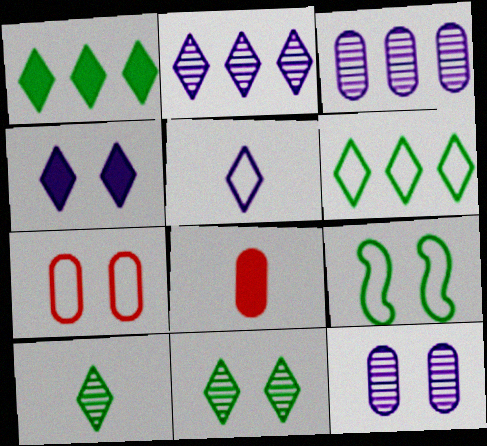[[2, 4, 5], 
[2, 8, 9]]